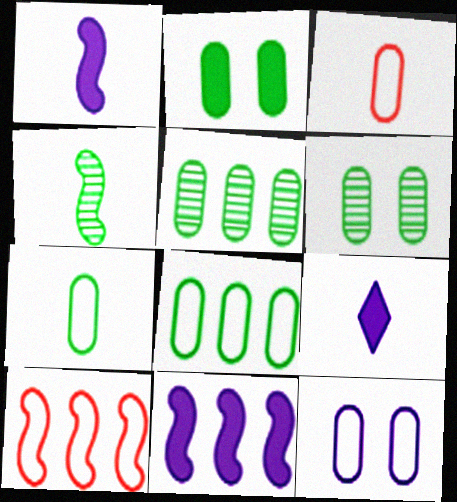[[2, 5, 7], 
[3, 4, 9], 
[3, 8, 12], 
[6, 9, 10]]